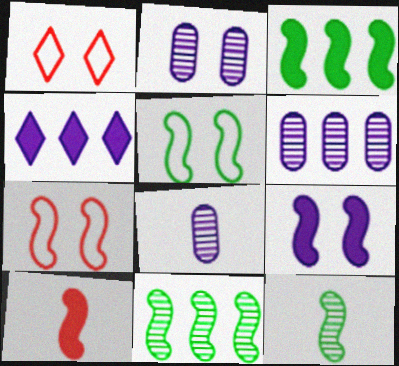[[1, 3, 8], 
[2, 6, 8], 
[3, 5, 12], 
[3, 9, 10]]